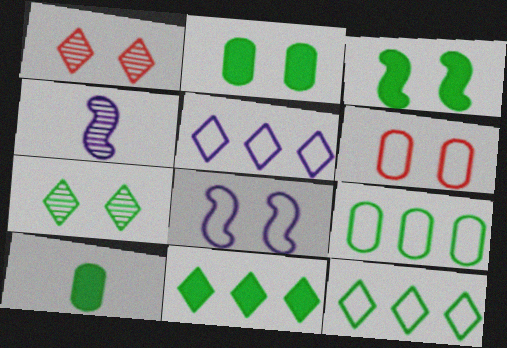[[1, 2, 8], 
[3, 10, 11], 
[4, 6, 11]]